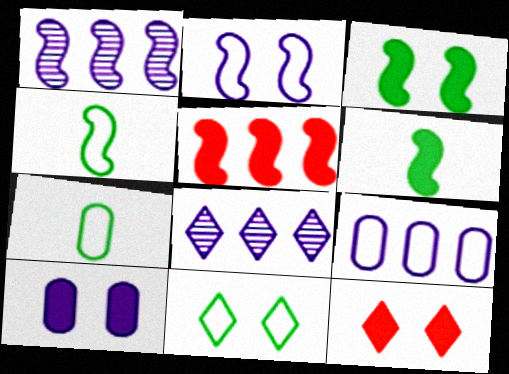[[1, 7, 12], 
[3, 10, 12]]